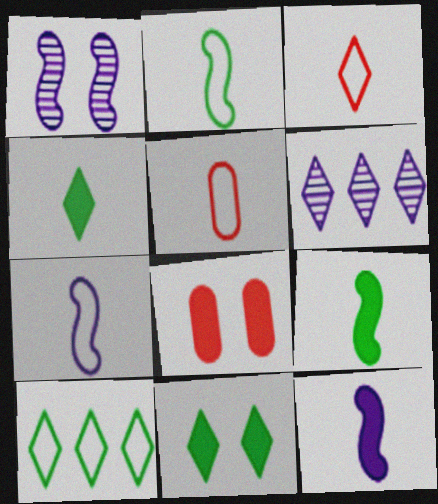[[2, 6, 8], 
[3, 6, 11]]